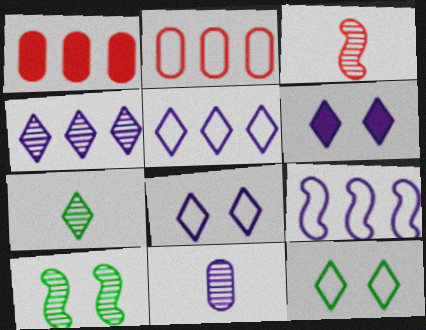[[3, 7, 11], 
[6, 9, 11]]